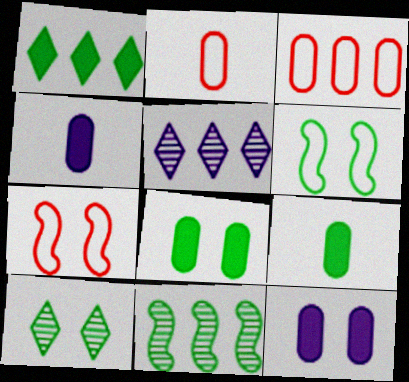[[5, 7, 9], 
[6, 8, 10], 
[7, 10, 12]]